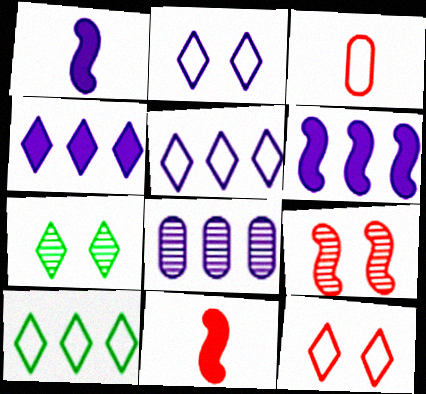[[1, 2, 8], 
[3, 6, 7], 
[5, 6, 8]]